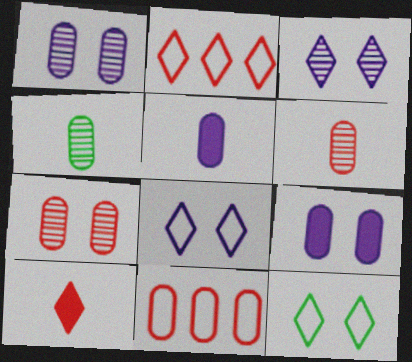[[4, 9, 11]]